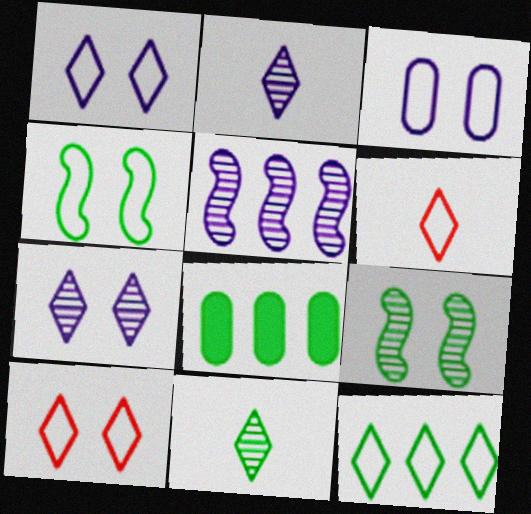[[1, 6, 12], 
[3, 4, 10], 
[4, 8, 11]]